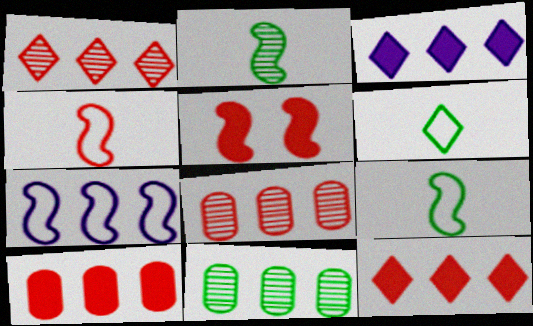[[2, 5, 7], 
[7, 11, 12]]